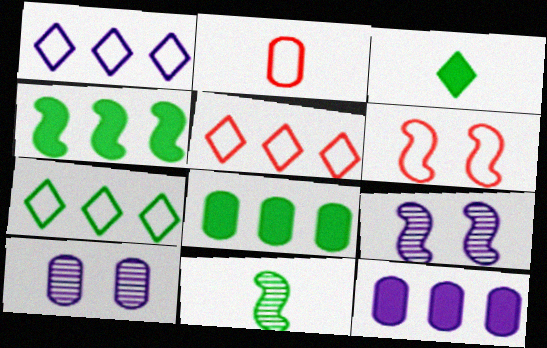[[1, 5, 7], 
[2, 5, 6], 
[2, 8, 10]]